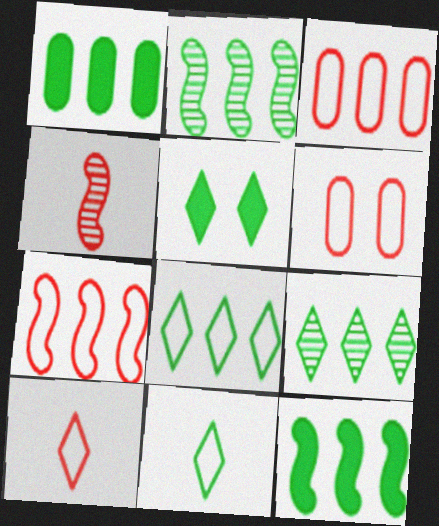[[1, 2, 8], 
[5, 9, 11], 
[6, 7, 10]]